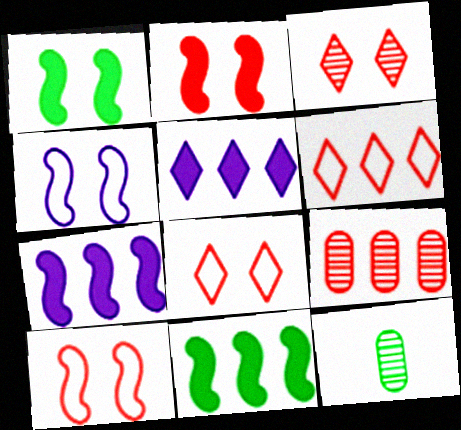[[5, 10, 12], 
[7, 8, 12]]